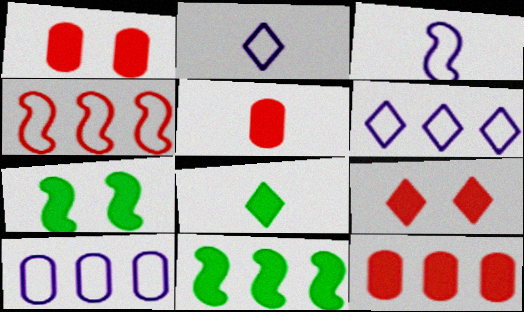[[1, 5, 12]]